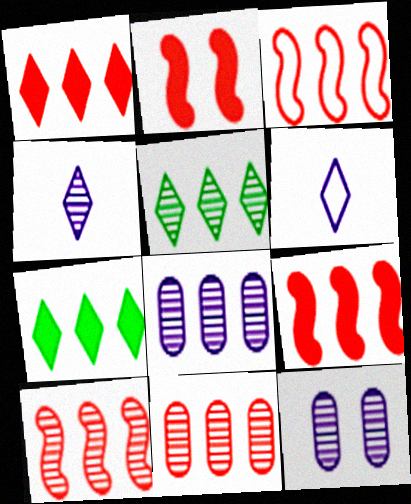[[1, 3, 11], 
[3, 7, 8], 
[3, 9, 10], 
[5, 8, 10]]